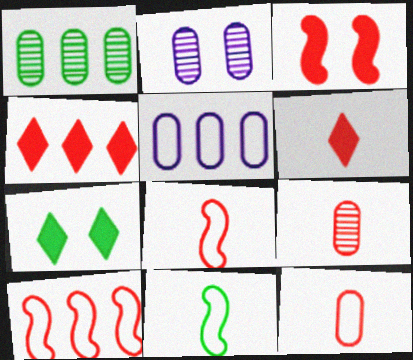[[1, 2, 9], 
[1, 7, 11], 
[2, 4, 11], 
[6, 8, 9]]